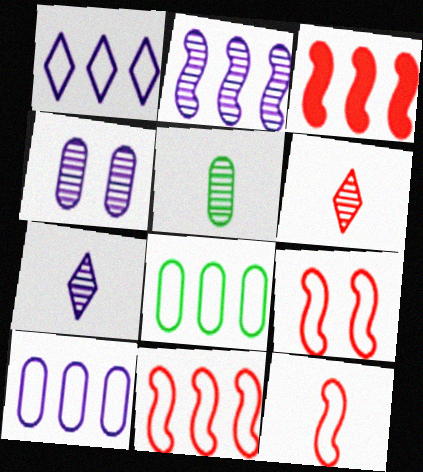[[1, 8, 11], 
[2, 4, 7], 
[9, 11, 12]]